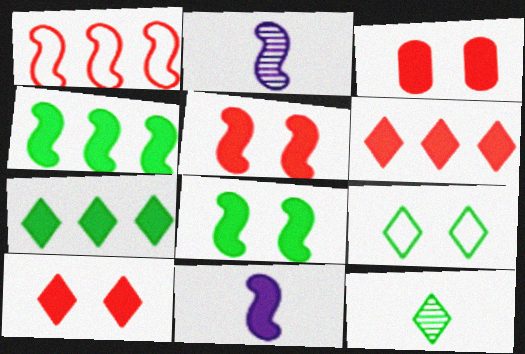[[1, 2, 8], 
[3, 5, 10], 
[3, 7, 11], 
[4, 5, 11], 
[7, 9, 12]]